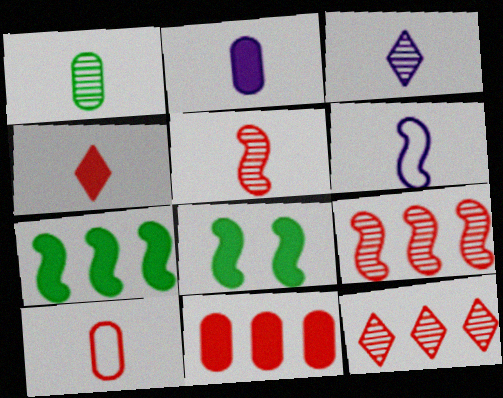[[1, 2, 10], 
[1, 3, 5], 
[1, 4, 6], 
[2, 3, 6], 
[4, 5, 10], 
[6, 8, 9]]